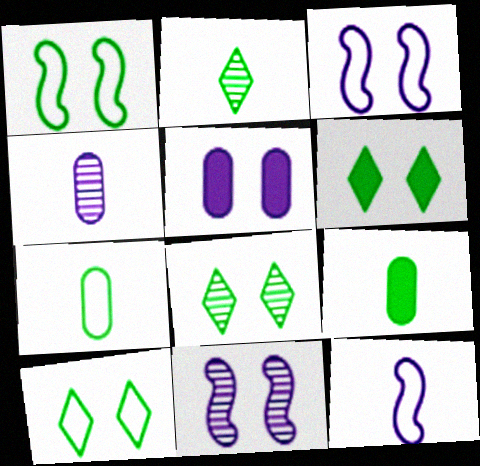[[6, 8, 10]]